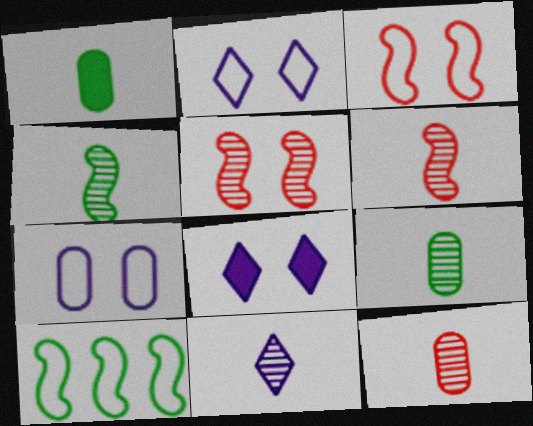[[4, 11, 12], 
[6, 9, 11], 
[8, 10, 12]]